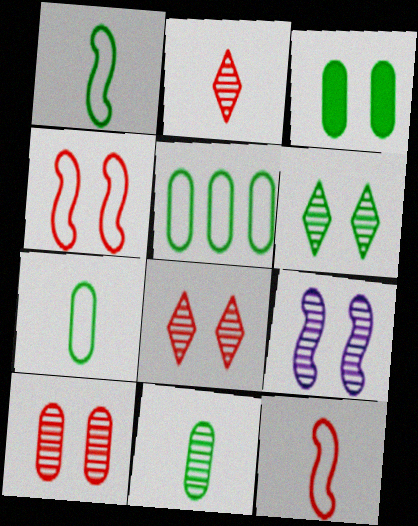[[3, 5, 11], 
[6, 9, 10]]